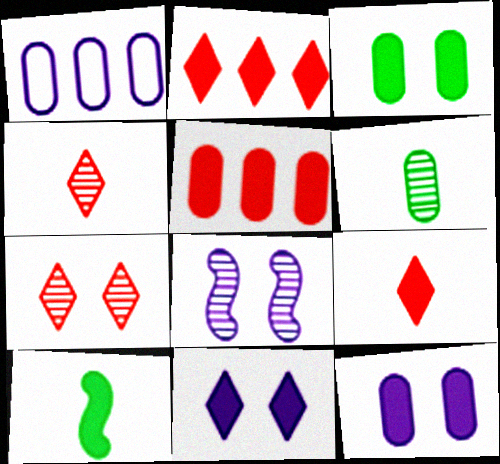[[1, 7, 10], 
[2, 10, 12], 
[5, 10, 11]]